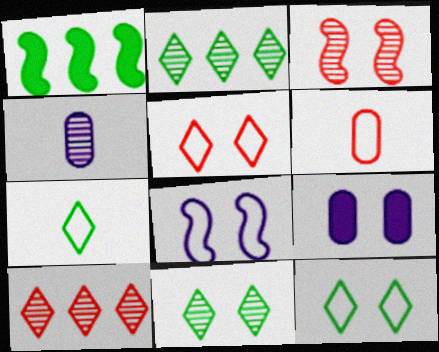[[1, 4, 5], 
[2, 3, 4], 
[3, 9, 12]]